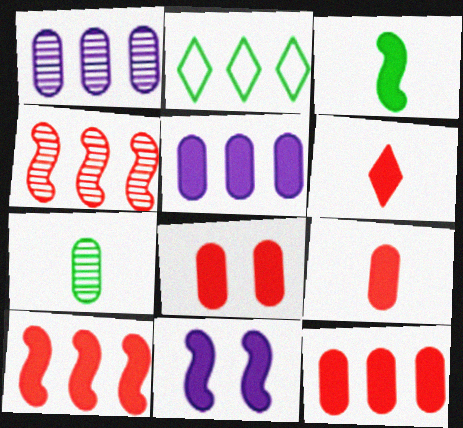[[1, 2, 10], 
[2, 4, 5], 
[3, 10, 11], 
[6, 8, 10], 
[8, 9, 12]]